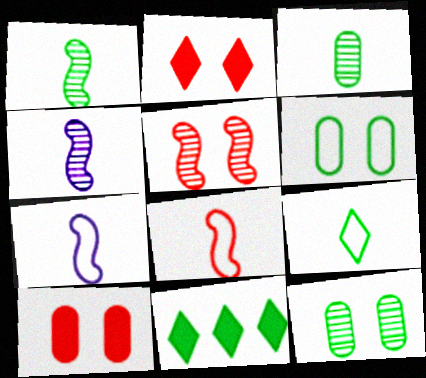[[1, 6, 11]]